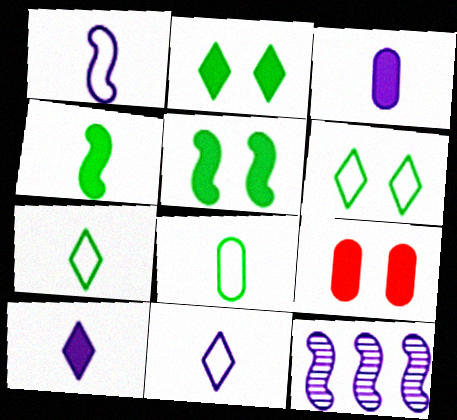[[7, 9, 12]]